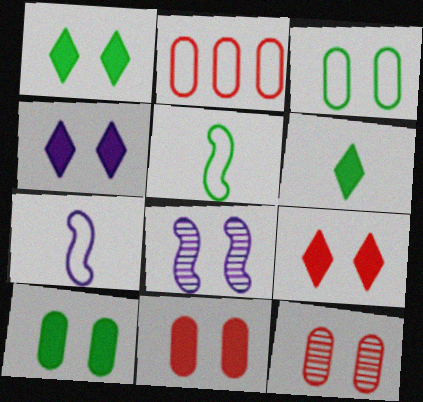[[1, 4, 9], 
[2, 6, 8], 
[3, 8, 9]]